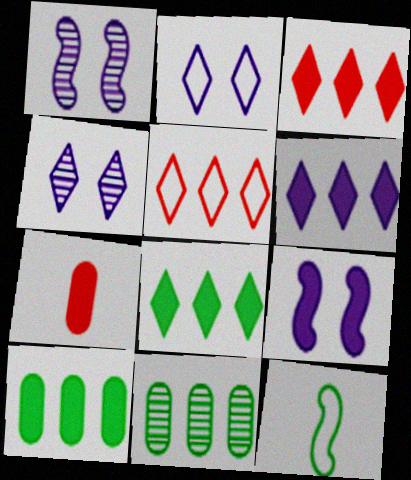[[3, 6, 8], 
[7, 8, 9]]